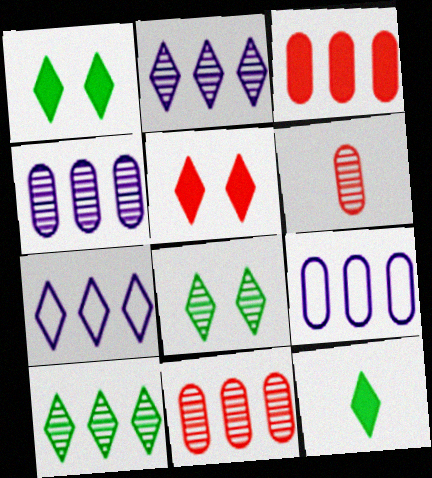[]